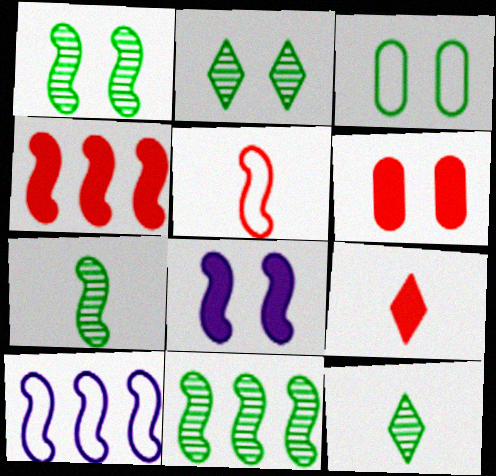[[1, 7, 11], 
[4, 6, 9], 
[4, 10, 11], 
[5, 8, 11], 
[6, 10, 12]]